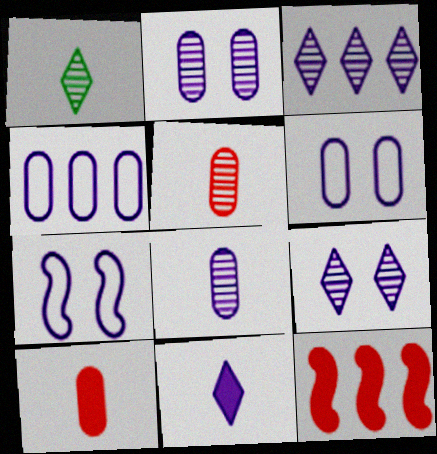[[1, 6, 12]]